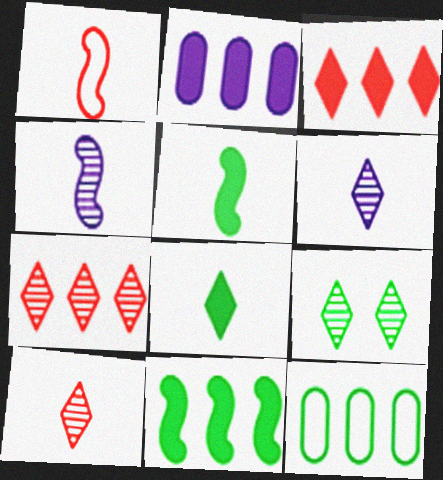[[1, 2, 9], 
[1, 4, 5], 
[2, 3, 11], 
[5, 9, 12], 
[6, 7, 9]]